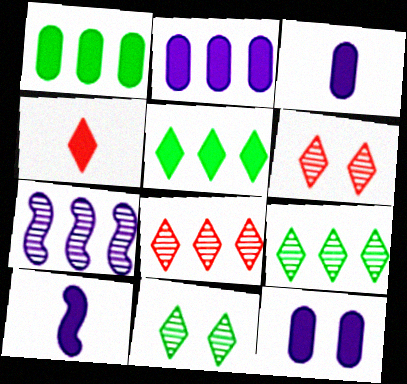[[2, 3, 12]]